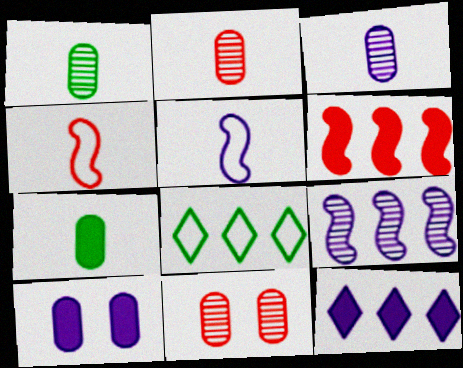[[1, 2, 3]]